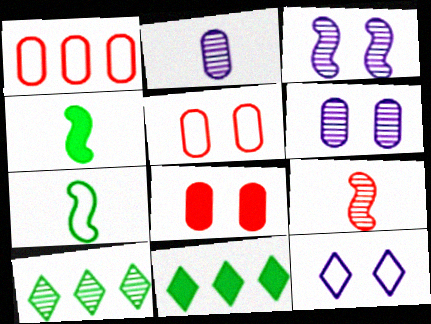[[1, 7, 12], 
[6, 9, 10]]